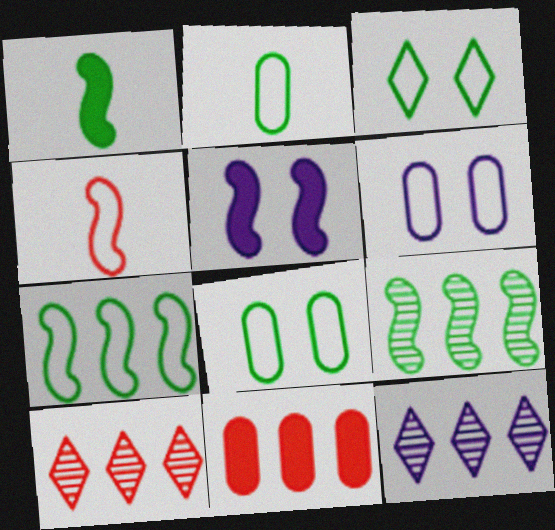[[1, 6, 10], 
[2, 3, 7], 
[2, 5, 10], 
[4, 5, 9], 
[7, 11, 12]]